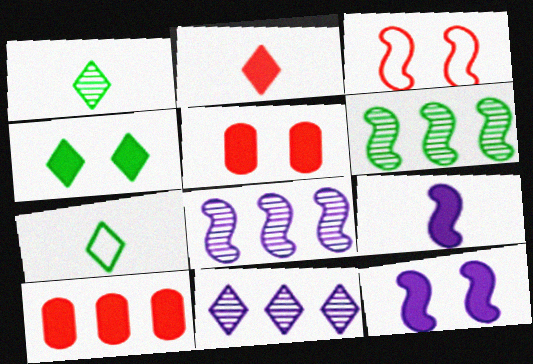[[3, 6, 9], 
[4, 5, 12], 
[4, 9, 10], 
[5, 7, 8]]